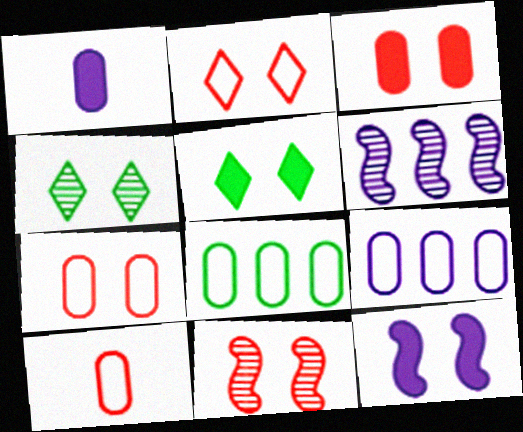[[2, 3, 11], 
[3, 5, 12], 
[4, 7, 12], 
[5, 6, 10]]